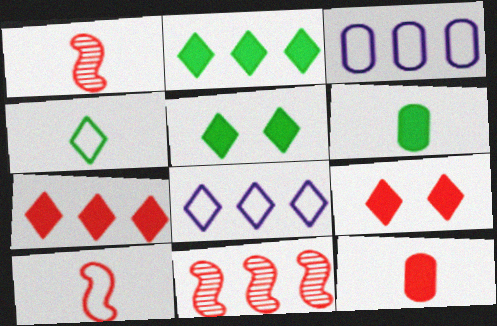[[1, 3, 5], 
[2, 3, 11]]